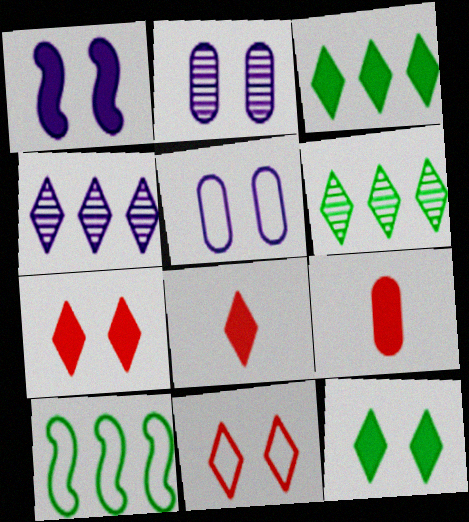[[1, 3, 9], 
[2, 8, 10]]